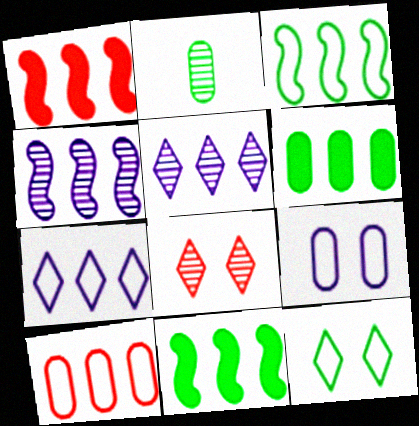[[1, 3, 4], 
[2, 4, 8], 
[2, 11, 12], 
[3, 7, 10], 
[5, 10, 11]]